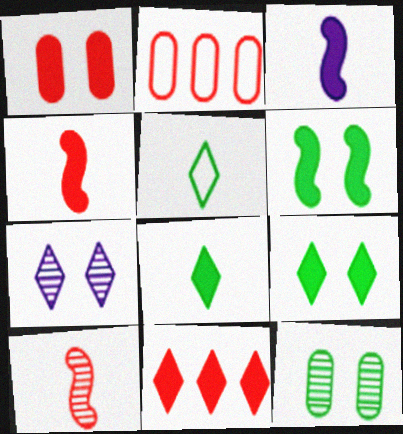[[1, 4, 11], 
[5, 7, 11]]